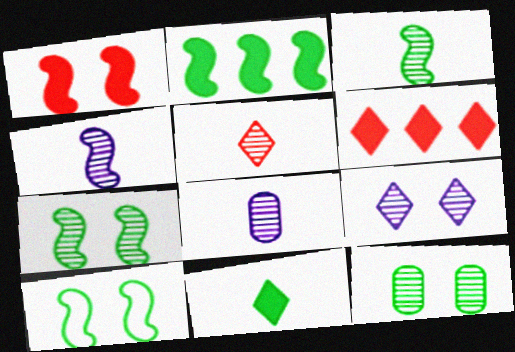[[2, 3, 10], 
[3, 5, 8], 
[6, 8, 10]]